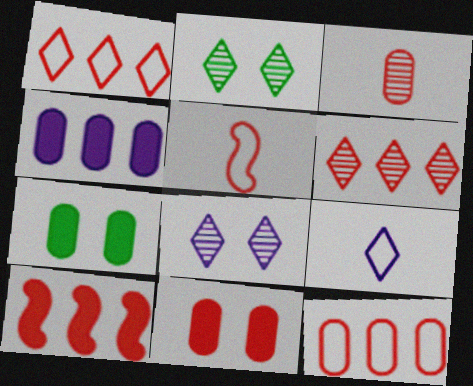[[2, 4, 5], 
[3, 11, 12], 
[5, 6, 11], 
[6, 10, 12]]